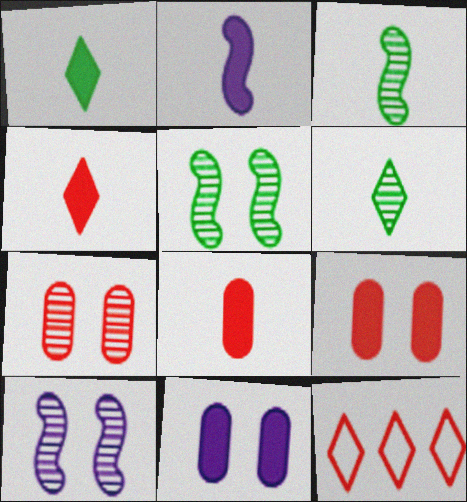[[1, 2, 8], 
[3, 11, 12]]